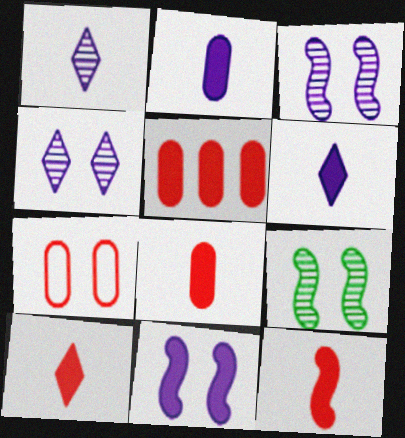[[8, 10, 12]]